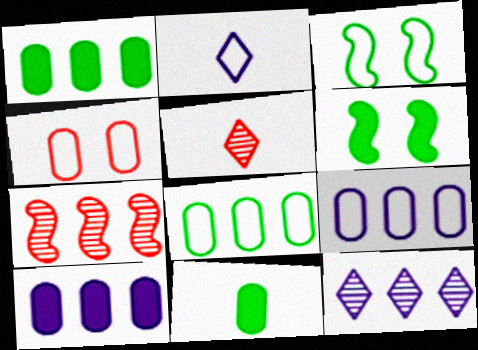[[3, 5, 10], 
[5, 6, 9]]